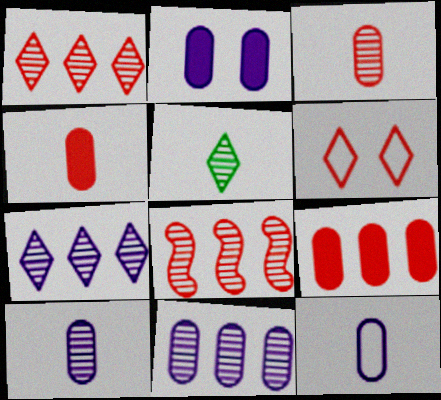[[2, 11, 12], 
[4, 6, 8]]